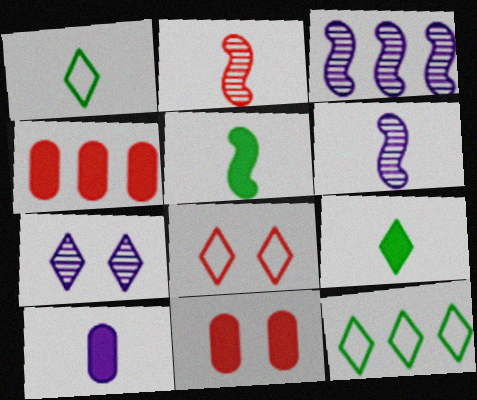[[1, 2, 10], 
[1, 3, 11], 
[2, 4, 8], 
[3, 4, 12], 
[6, 11, 12]]